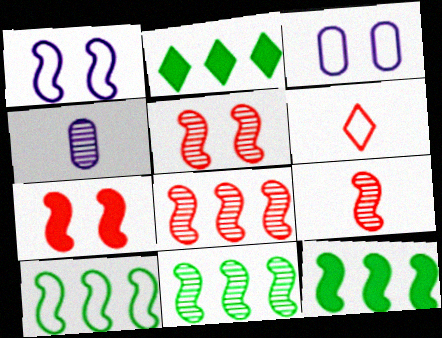[[1, 9, 12], 
[2, 3, 9], 
[3, 6, 10], 
[5, 8, 9], 
[10, 11, 12]]